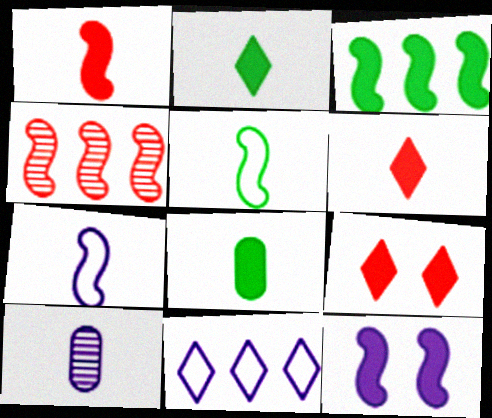[[1, 3, 12], 
[4, 5, 12], 
[5, 6, 10], 
[10, 11, 12]]